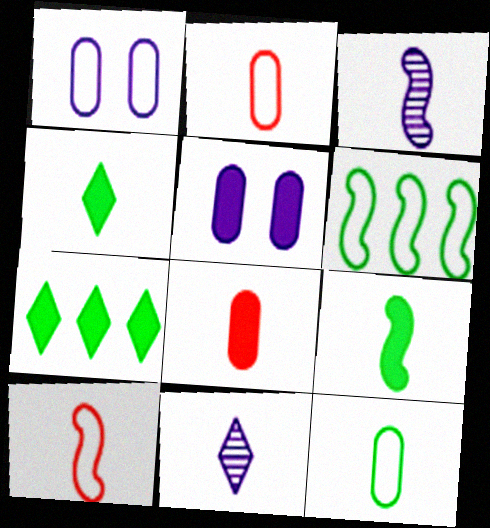[[2, 3, 4], 
[2, 9, 11], 
[3, 9, 10]]